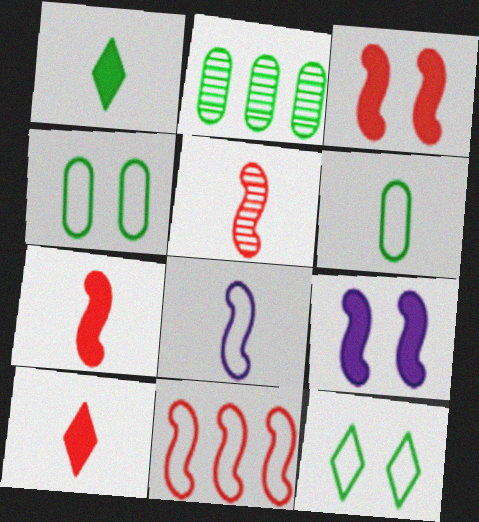[[3, 5, 11]]